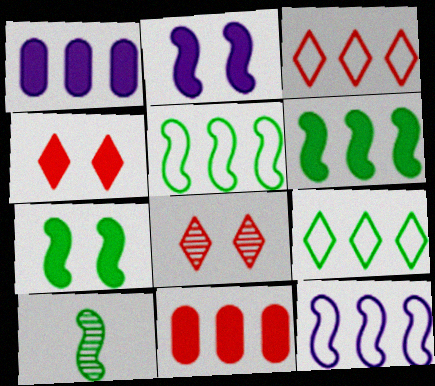[[5, 7, 10]]